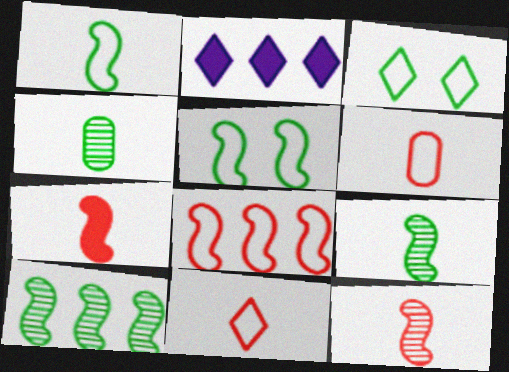[]